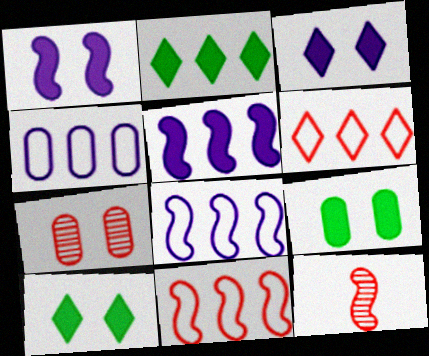[[4, 10, 12]]